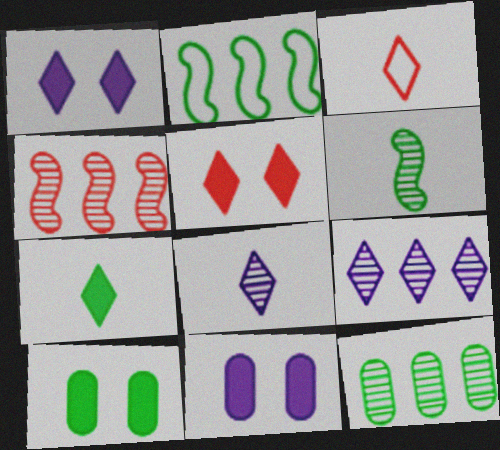[[3, 7, 8], 
[4, 9, 12]]